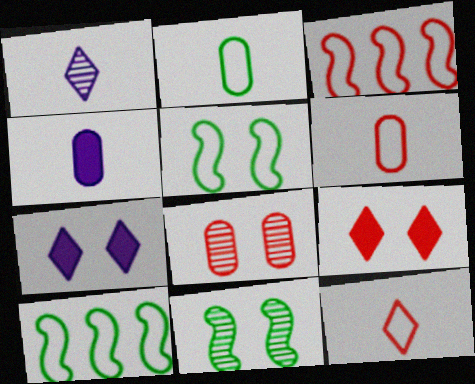[[5, 7, 8]]